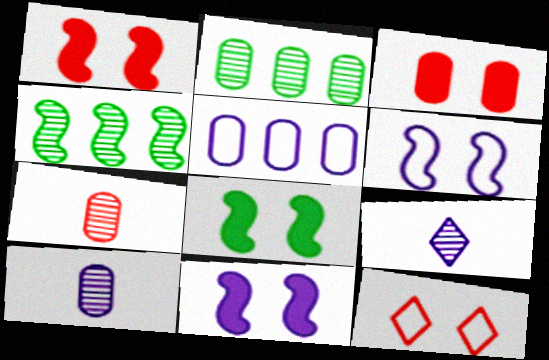[[1, 8, 11], 
[5, 9, 11]]